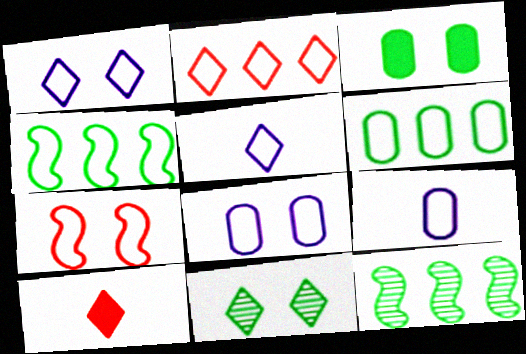[[5, 6, 7], 
[8, 10, 12]]